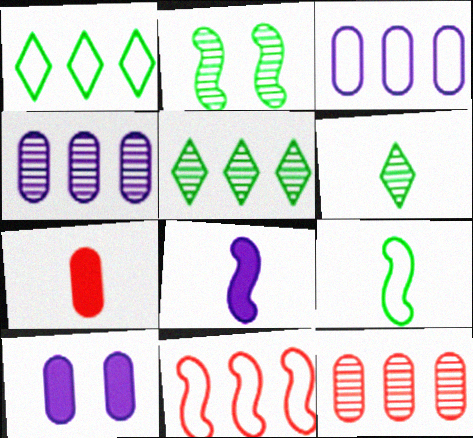[[1, 3, 11], 
[2, 8, 11], 
[6, 10, 11]]